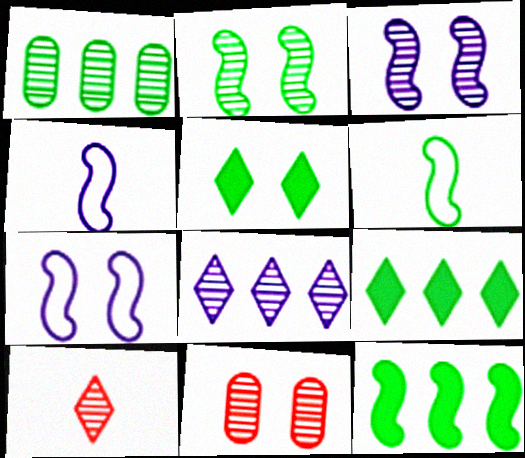[[1, 3, 10], 
[1, 5, 6], 
[2, 6, 12], 
[4, 9, 11], 
[5, 7, 11]]